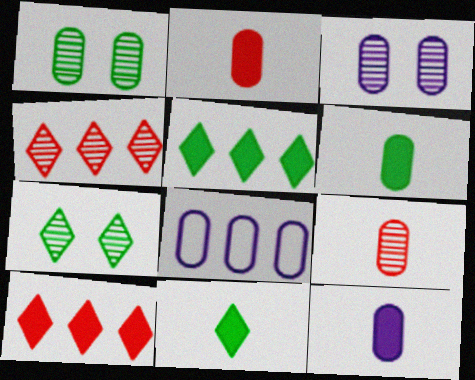[[1, 2, 8], 
[2, 6, 12], 
[3, 8, 12]]